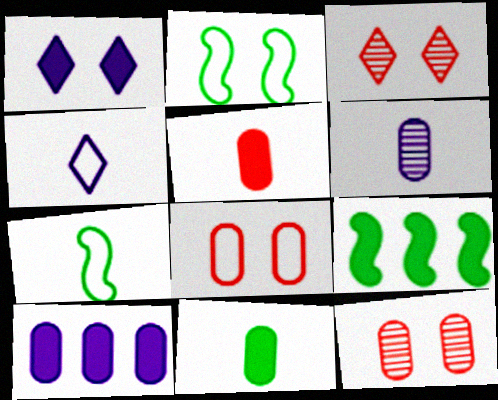[[1, 2, 12], 
[1, 5, 9], 
[3, 7, 10], 
[4, 9, 12]]